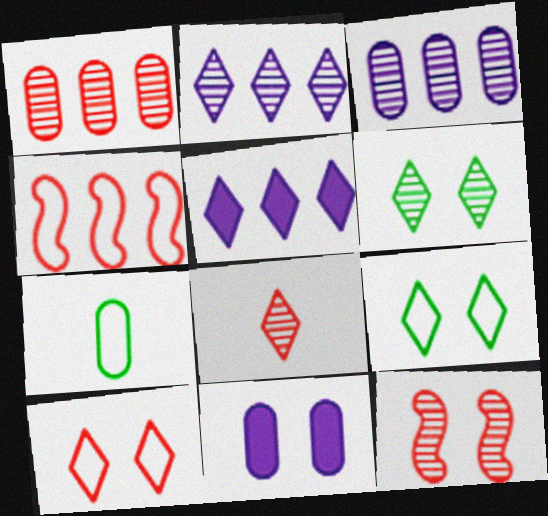[[1, 7, 11], 
[1, 8, 12], 
[2, 6, 8], 
[5, 7, 12], 
[5, 8, 9], 
[9, 11, 12]]